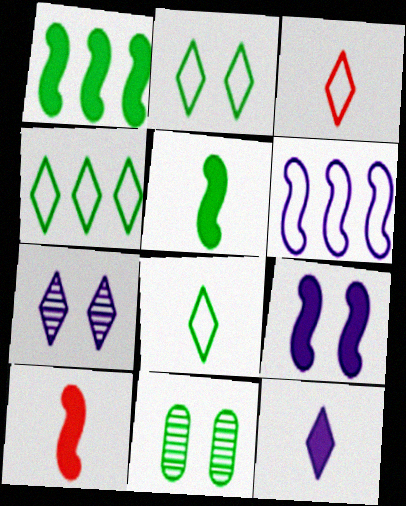[[1, 8, 11], 
[1, 9, 10], 
[2, 4, 8], 
[4, 5, 11]]